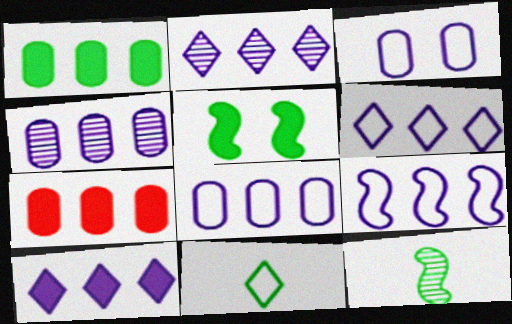[[2, 6, 10], 
[4, 9, 10], 
[6, 8, 9]]